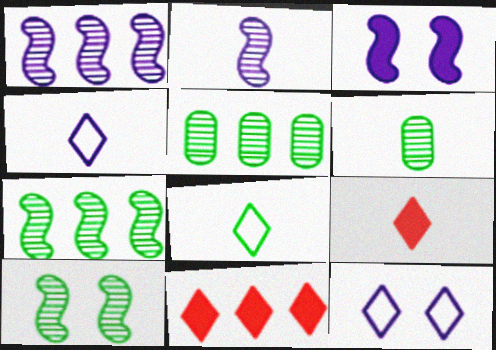[]